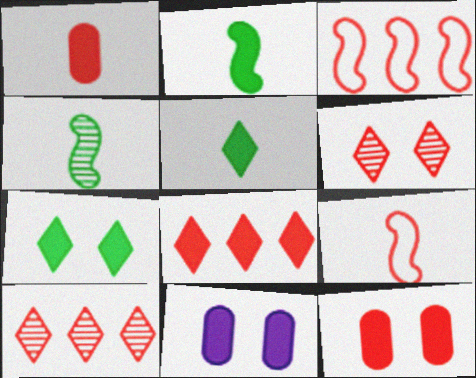[[1, 3, 6], 
[2, 8, 11], 
[9, 10, 12]]